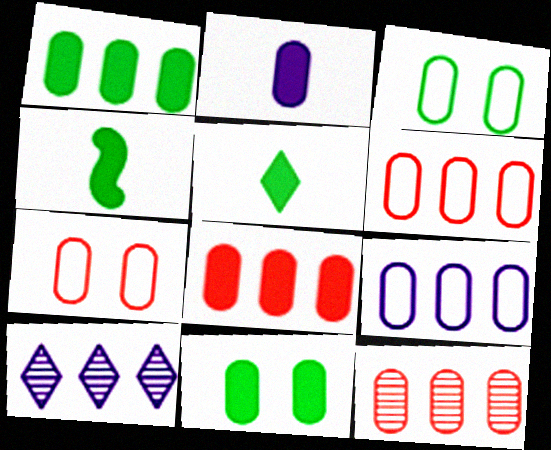[[1, 9, 12], 
[2, 3, 12], 
[2, 8, 11], 
[4, 7, 10], 
[6, 8, 12]]